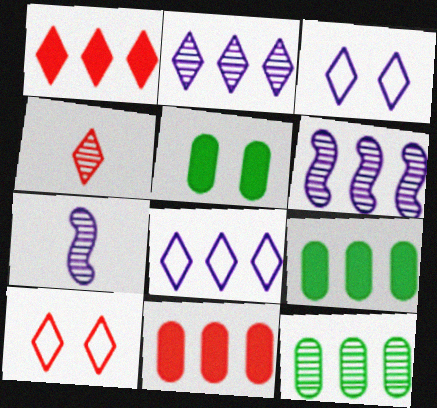[[1, 4, 10], 
[7, 9, 10]]